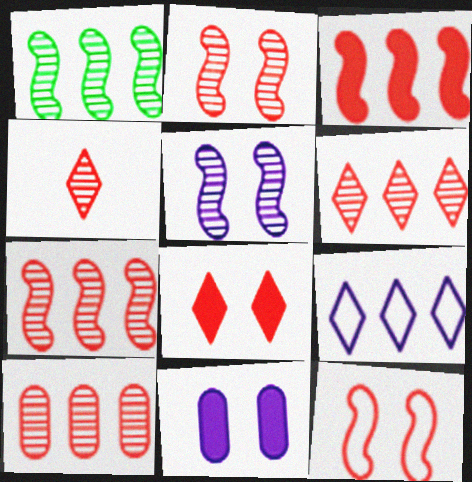[[2, 4, 10], 
[6, 7, 10]]